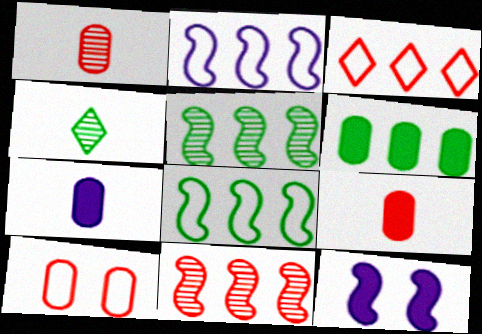[]